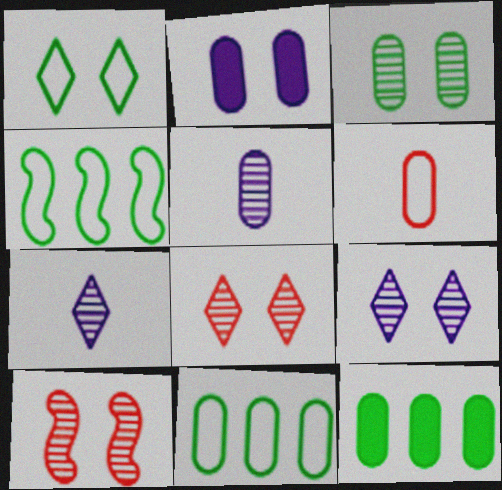[[1, 2, 10], 
[3, 9, 10]]